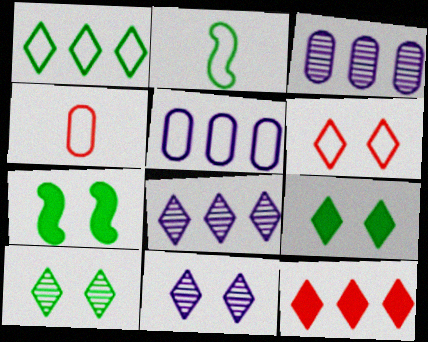[[1, 8, 12], 
[2, 5, 6], 
[4, 7, 8], 
[6, 9, 11]]